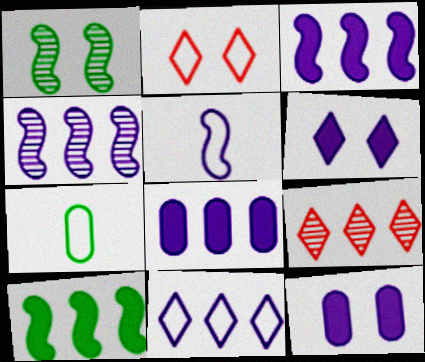[[1, 2, 12], 
[4, 8, 11]]